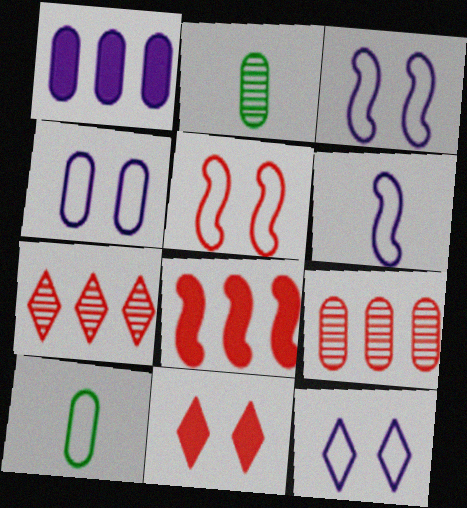[[2, 8, 12], 
[3, 4, 12]]